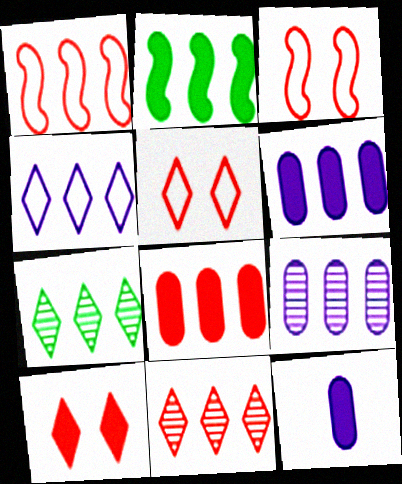[[1, 6, 7], 
[1, 8, 11], 
[2, 10, 12], 
[3, 7, 12]]